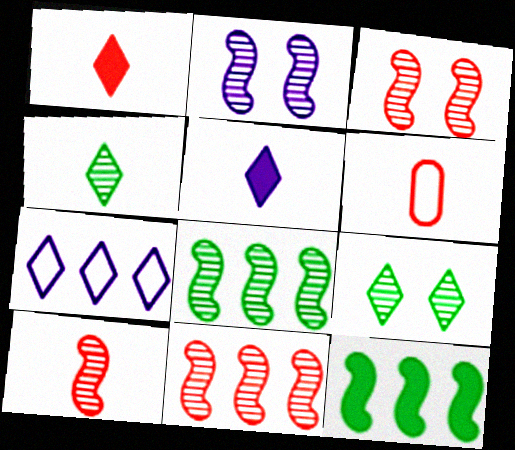[[1, 6, 10], 
[1, 7, 9], 
[2, 8, 10], 
[3, 10, 11]]